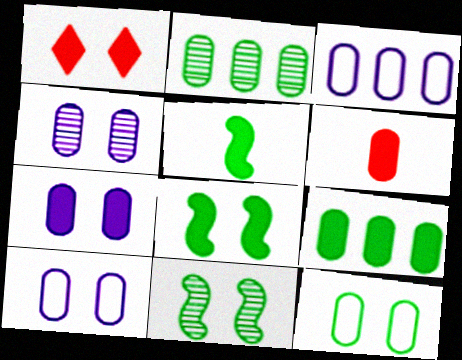[[1, 7, 8], 
[1, 10, 11], 
[2, 6, 10], 
[4, 7, 10], 
[6, 7, 9]]